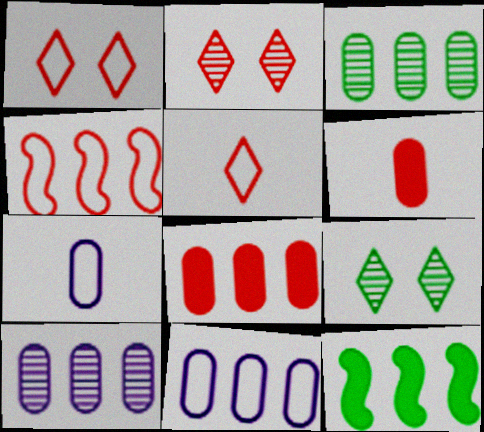[[2, 4, 6], 
[2, 7, 12], 
[3, 8, 11]]